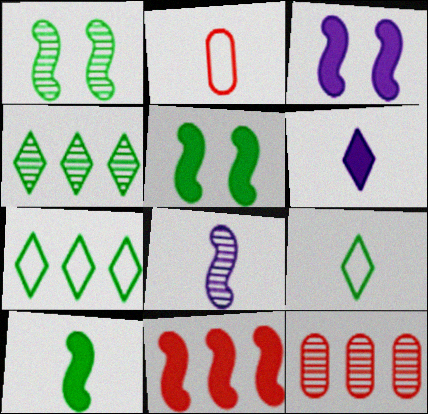[[2, 3, 4], 
[3, 9, 12], 
[3, 10, 11]]